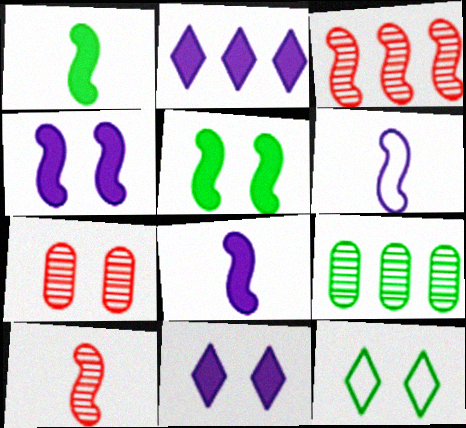[[1, 6, 10], 
[1, 9, 12], 
[3, 5, 6], 
[4, 7, 12]]